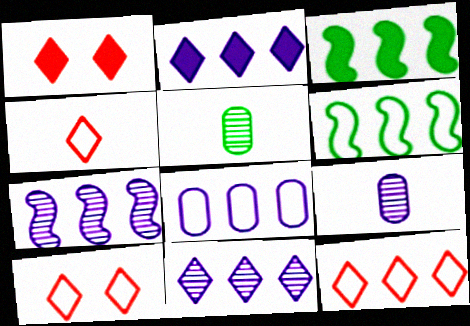[[1, 6, 9], 
[2, 7, 8], 
[3, 9, 10], 
[4, 10, 12], 
[6, 8, 12]]